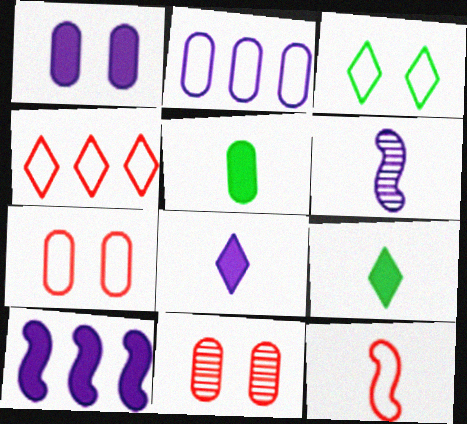[[1, 8, 10], 
[2, 3, 12], 
[2, 5, 11], 
[4, 7, 12]]